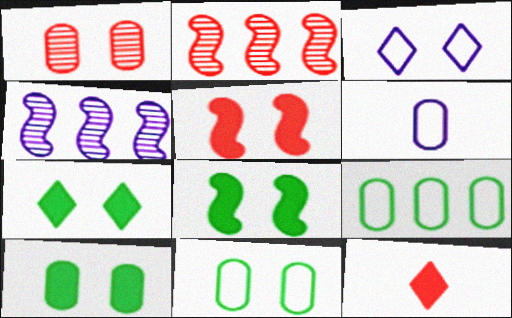[[1, 3, 8], 
[2, 6, 7], 
[4, 11, 12], 
[7, 8, 10]]